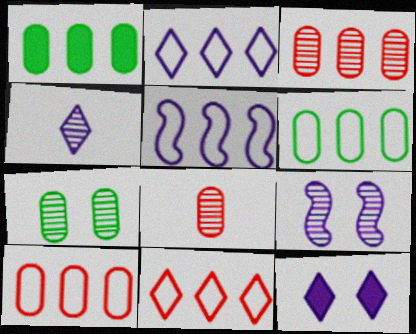[[2, 4, 12], 
[5, 6, 11]]